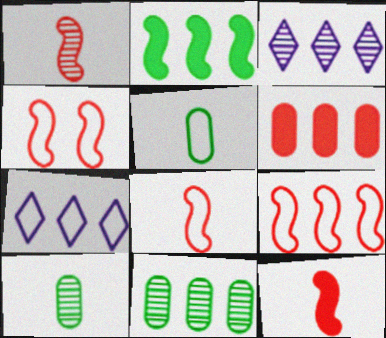[[1, 8, 12], 
[4, 5, 7], 
[4, 8, 9]]